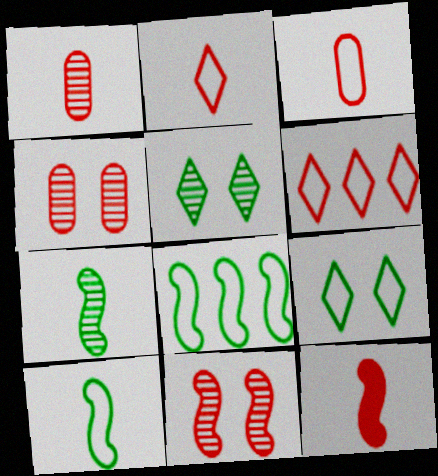[[1, 2, 12], 
[4, 6, 12]]